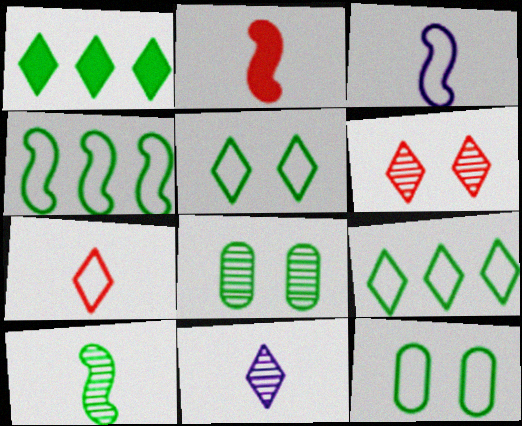[[1, 10, 12], 
[2, 3, 10]]